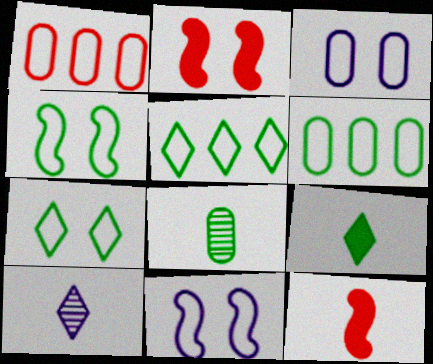[[2, 6, 10]]